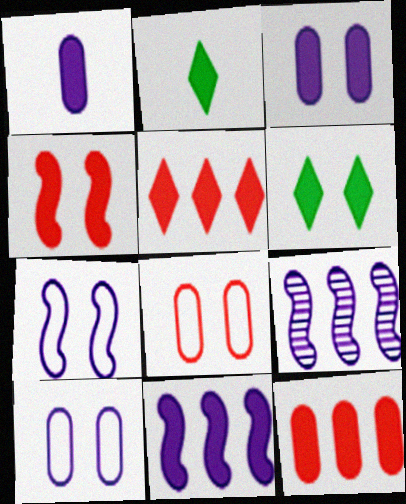[[2, 8, 9], 
[3, 4, 6]]